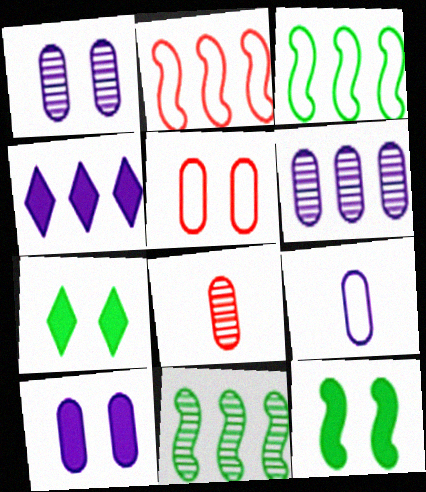[[6, 9, 10]]